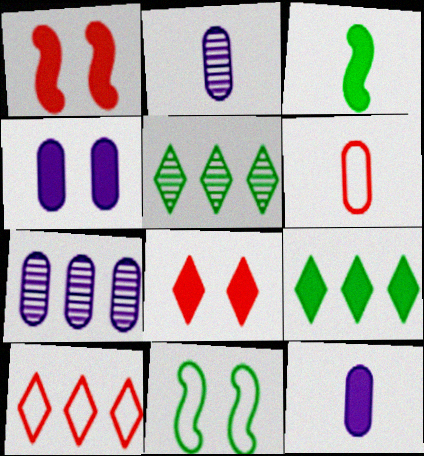[[1, 9, 12]]